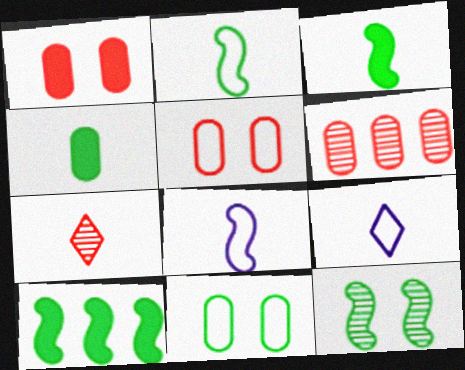[[2, 10, 12], 
[4, 7, 8]]